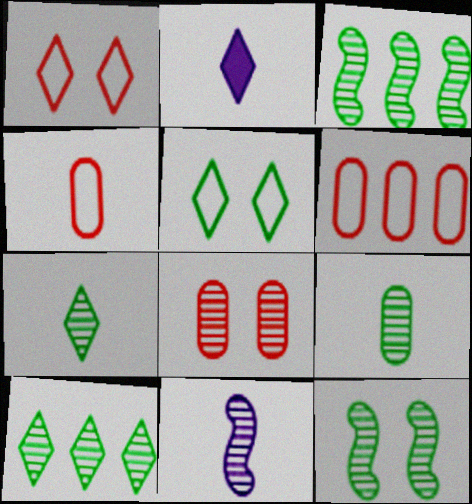[[1, 2, 10], 
[2, 6, 12], 
[8, 10, 11], 
[9, 10, 12]]